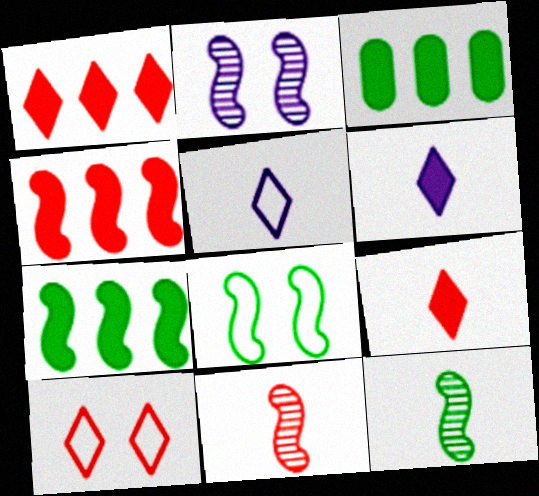[[7, 8, 12]]